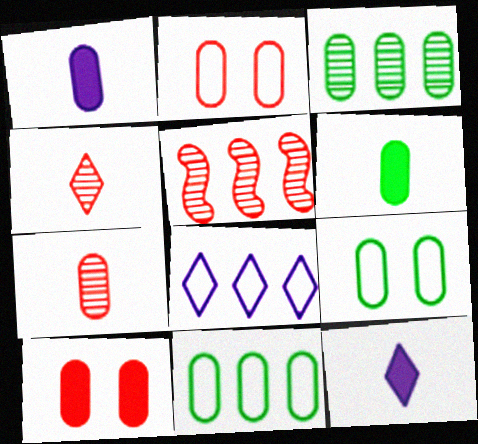[[1, 2, 3], 
[3, 6, 9], 
[5, 9, 12]]